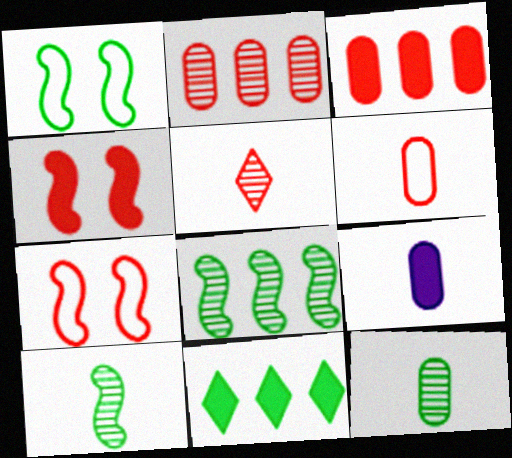[[1, 11, 12], 
[3, 5, 7], 
[4, 9, 11], 
[6, 9, 12]]